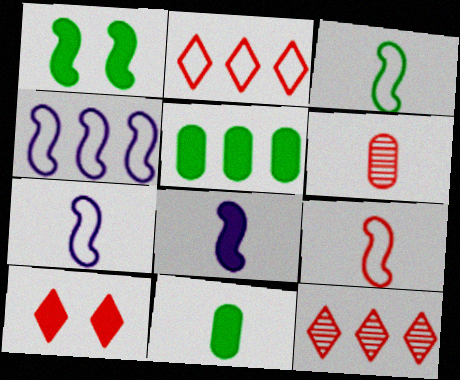[[3, 7, 9], 
[4, 5, 12], 
[5, 8, 10]]